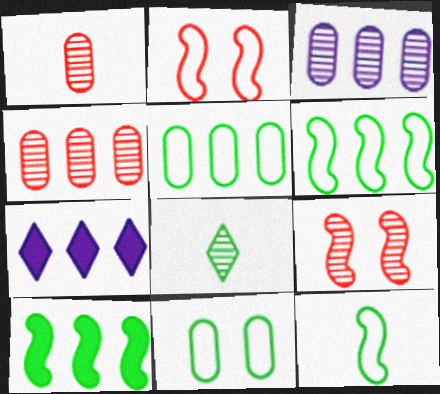[[3, 8, 9], 
[4, 6, 7], 
[8, 10, 11]]